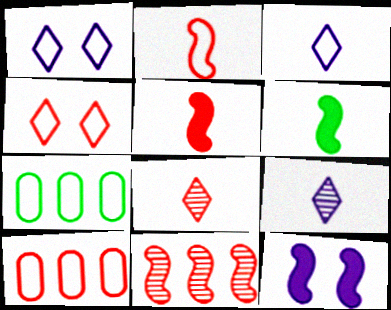[[1, 2, 7], 
[2, 4, 10], 
[7, 8, 12]]